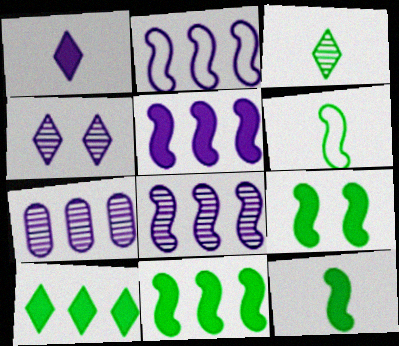[[2, 5, 8], 
[9, 11, 12]]